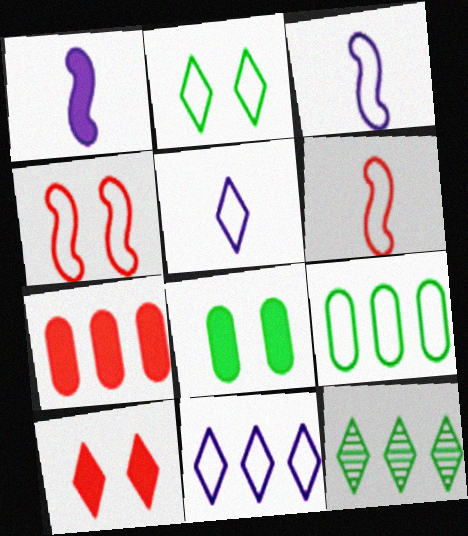[[4, 5, 9], 
[5, 10, 12]]